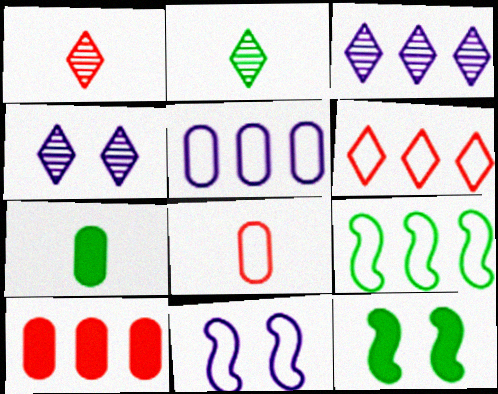[[1, 5, 12], 
[2, 10, 11], 
[3, 8, 12], 
[3, 9, 10], 
[5, 6, 9]]